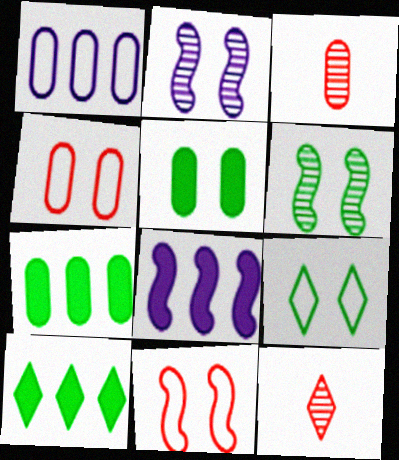[[1, 3, 5], 
[3, 8, 9], 
[5, 6, 9]]